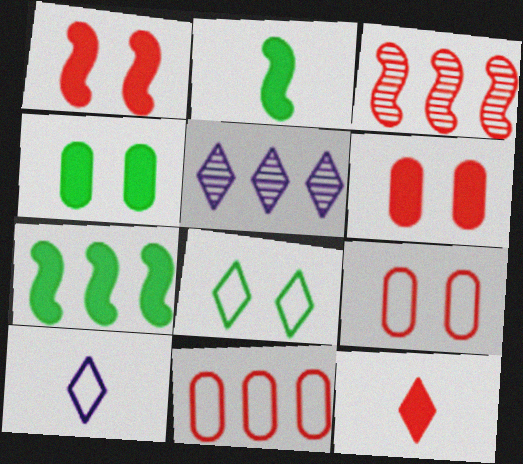[[2, 5, 9], 
[3, 4, 10], 
[3, 9, 12], 
[5, 7, 11], 
[5, 8, 12]]